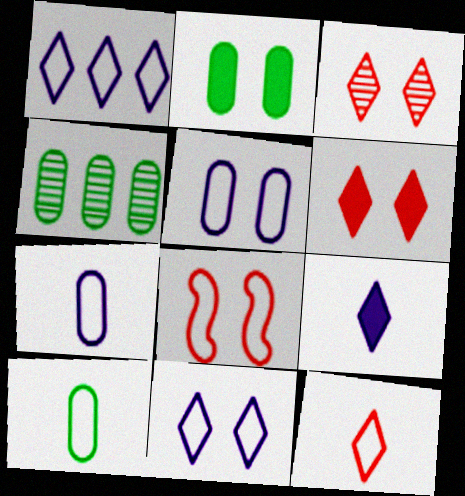[[1, 8, 10], 
[2, 4, 10], 
[4, 8, 9]]